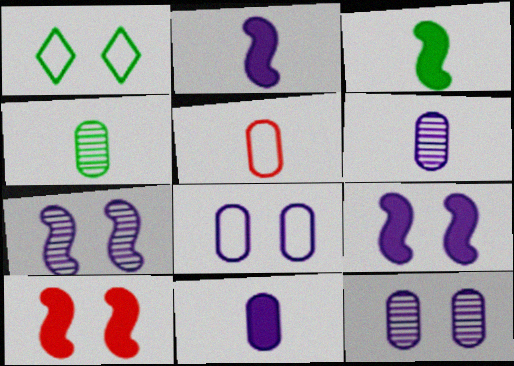[[1, 10, 12], 
[4, 5, 11]]